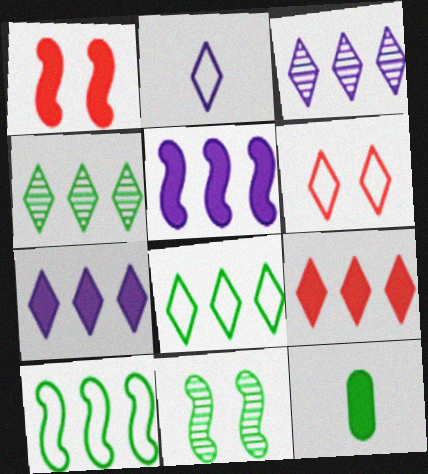[[1, 7, 12], 
[2, 6, 8], 
[3, 8, 9], 
[8, 11, 12]]